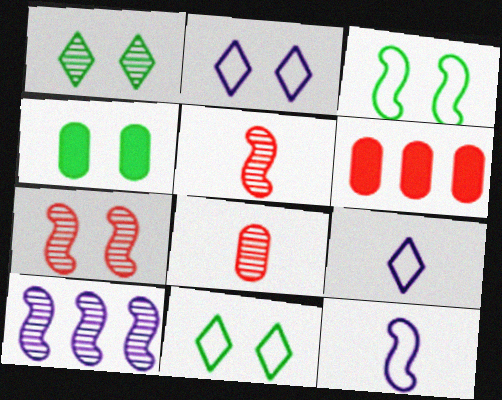[[1, 3, 4], 
[1, 6, 12], 
[1, 8, 10], 
[2, 4, 7]]